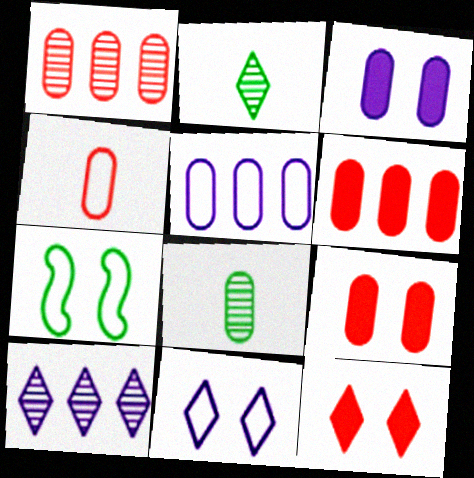[[1, 4, 9], 
[5, 8, 9]]